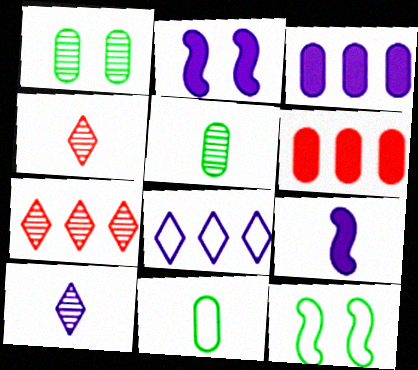[[2, 7, 11], 
[3, 4, 12], 
[4, 9, 11], 
[6, 10, 12]]